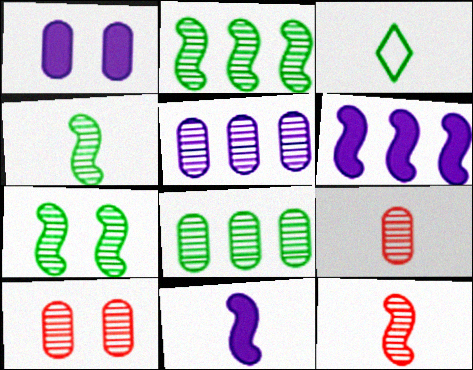[[2, 4, 7], 
[3, 6, 10], 
[3, 9, 11]]